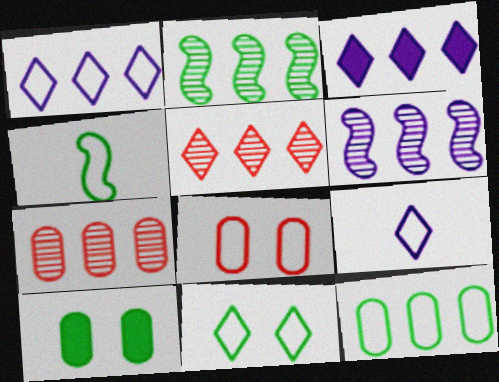[[1, 4, 8], 
[4, 11, 12]]